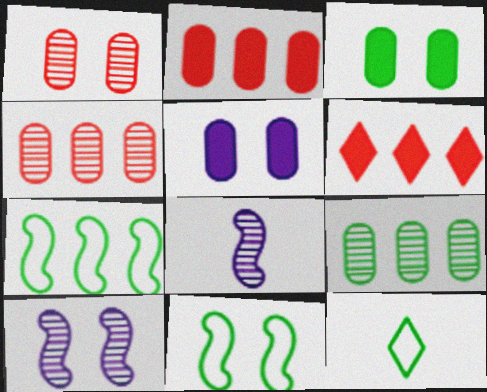[[2, 10, 12]]